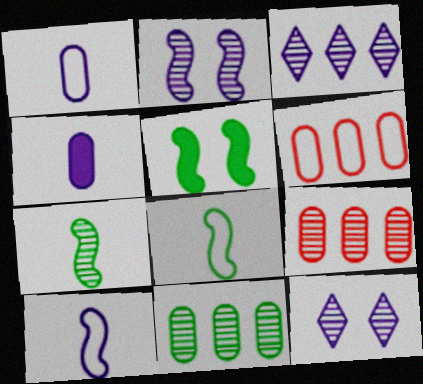[[7, 9, 12]]